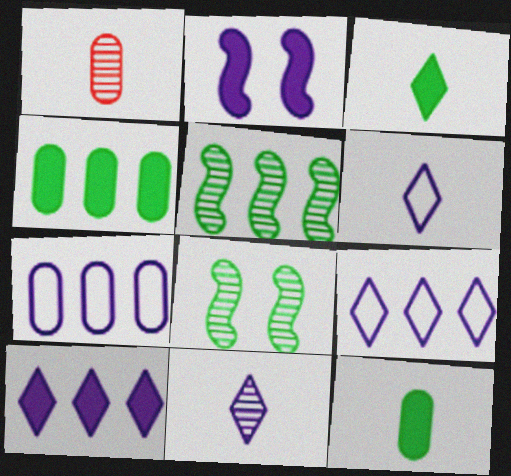[[2, 7, 11]]